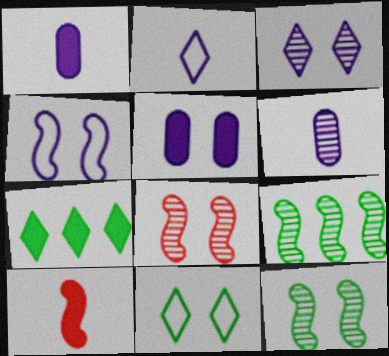[[3, 4, 5], 
[4, 9, 10], 
[5, 7, 10], 
[5, 8, 11]]